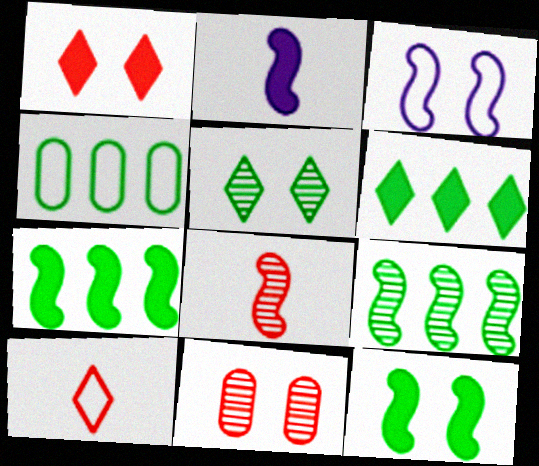[[3, 4, 10], 
[3, 7, 8], 
[4, 6, 9]]